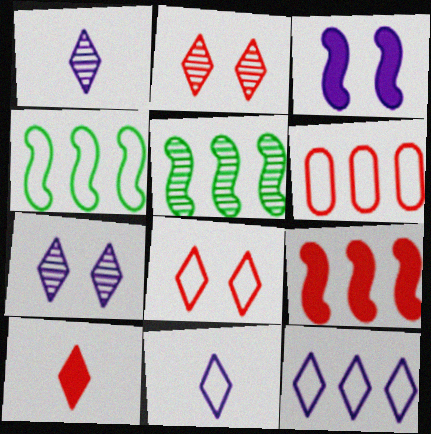[[4, 6, 12]]